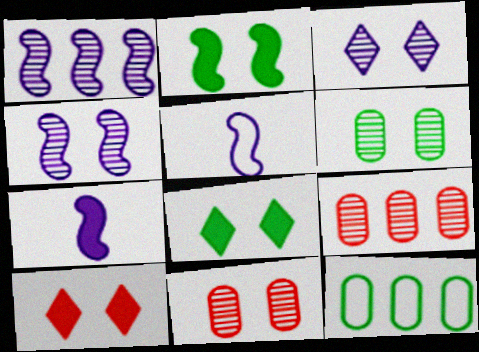[[5, 8, 9]]